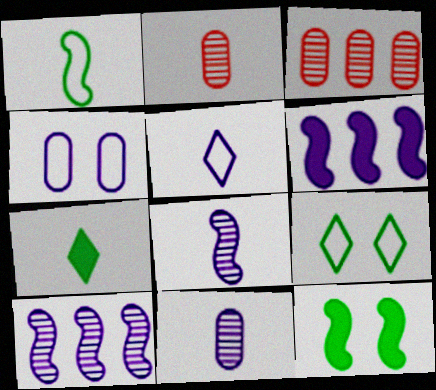[[2, 6, 9], 
[3, 5, 12]]